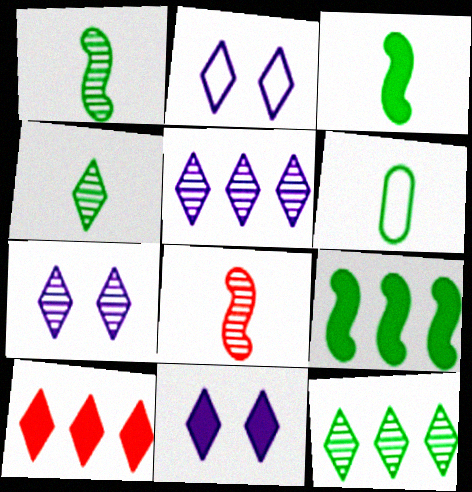[[2, 4, 10], 
[2, 7, 11], 
[3, 4, 6]]